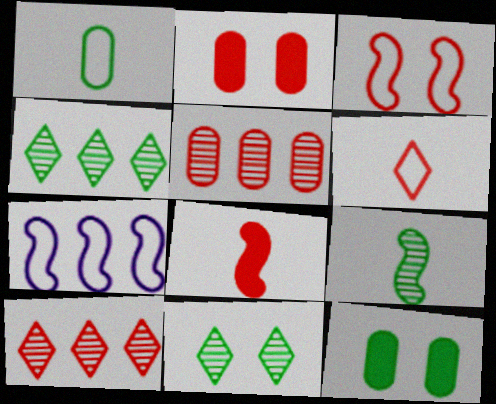[]